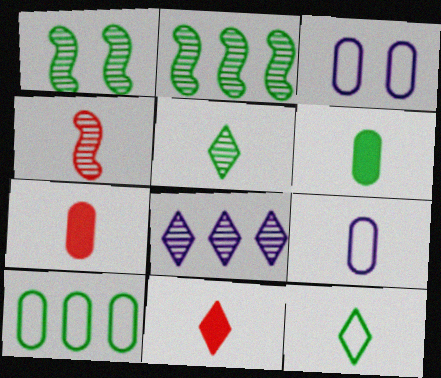[[2, 3, 11]]